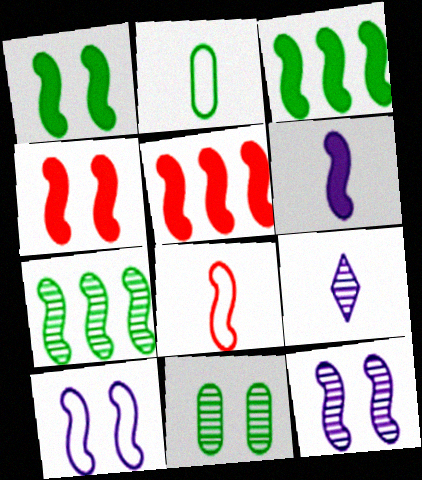[[1, 5, 6], 
[3, 4, 6], 
[3, 8, 12]]